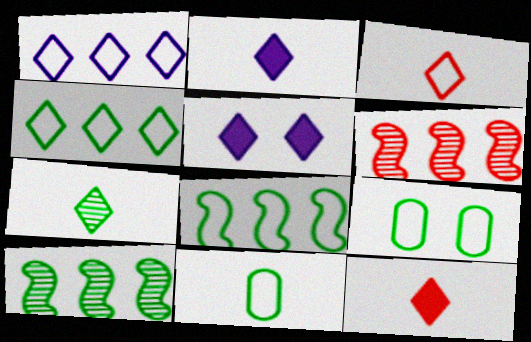[[2, 3, 7], 
[2, 6, 9], 
[5, 6, 11]]